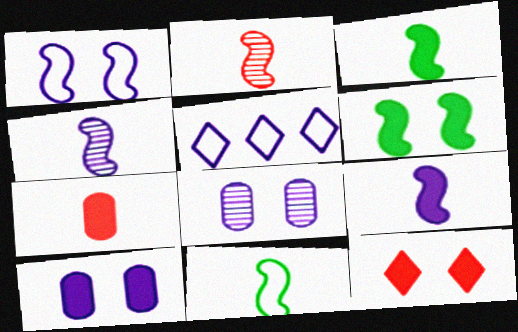[[2, 9, 11], 
[4, 5, 10], 
[5, 8, 9], 
[6, 10, 12]]